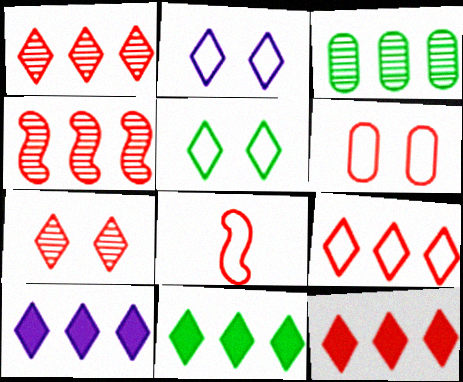[[1, 9, 12], 
[6, 8, 9], 
[10, 11, 12]]